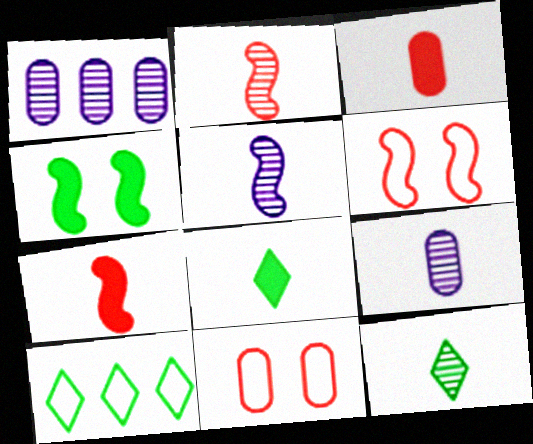[[1, 6, 8], 
[2, 9, 12]]